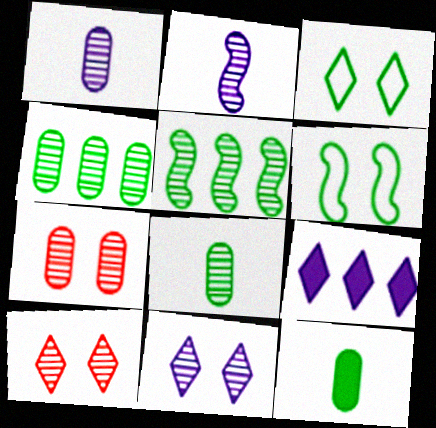[[1, 4, 7], 
[1, 5, 10], 
[2, 4, 10], 
[3, 5, 12]]